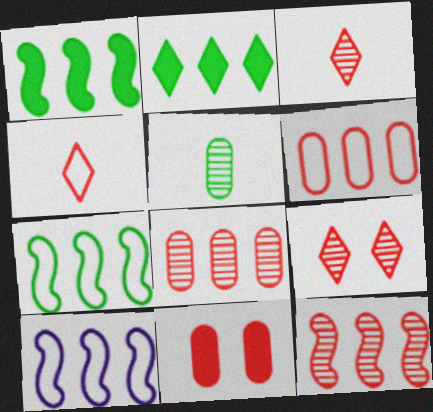[[1, 10, 12], 
[2, 8, 10], 
[4, 11, 12]]